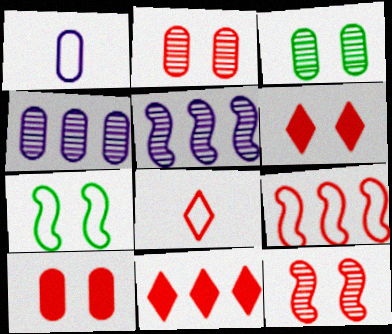[]